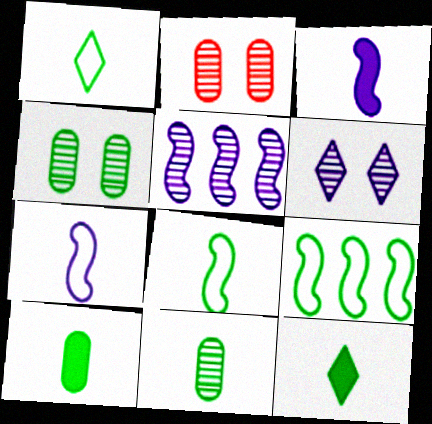[[4, 9, 12], 
[8, 11, 12]]